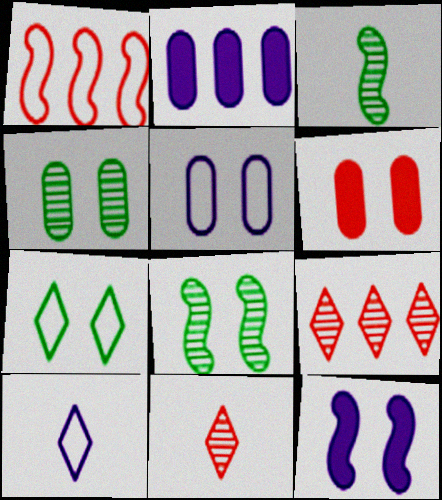[[1, 3, 12], 
[1, 6, 11], 
[4, 5, 6]]